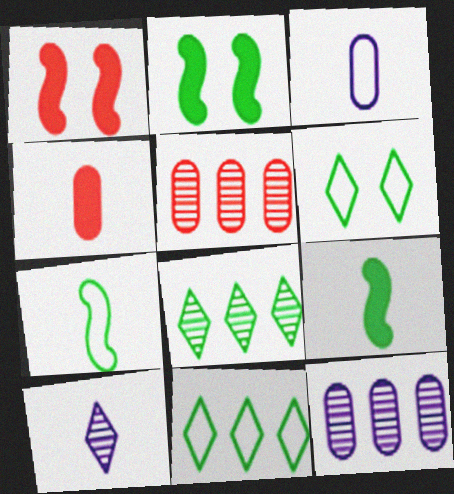[[1, 3, 8], 
[4, 7, 10]]